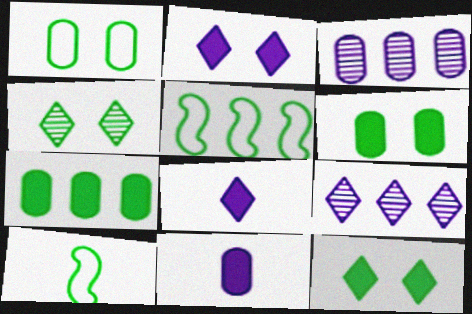[[4, 7, 10]]